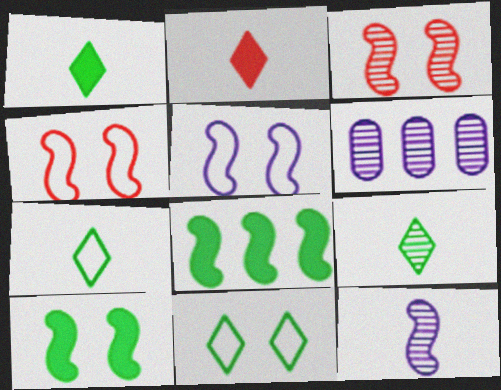[[1, 4, 6], 
[1, 7, 9], 
[3, 5, 10], 
[3, 6, 9], 
[4, 8, 12]]